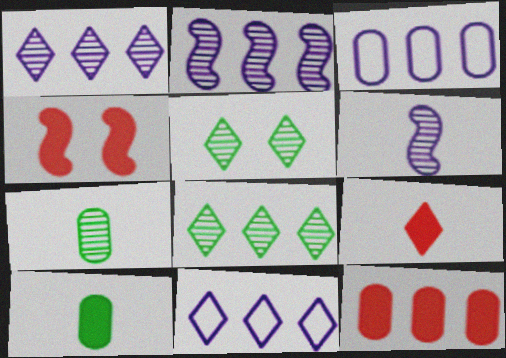[[4, 7, 11], 
[4, 9, 12], 
[5, 9, 11]]